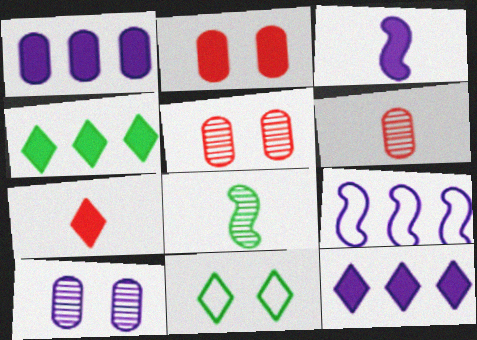[[2, 3, 4]]